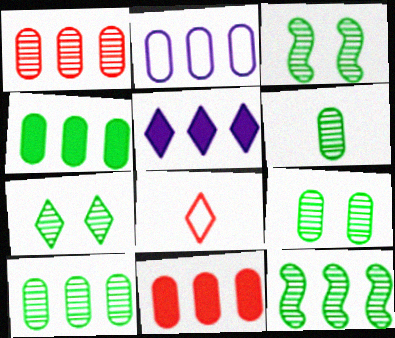[[1, 2, 4], 
[2, 10, 11], 
[3, 7, 9], 
[5, 7, 8], 
[6, 7, 12], 
[6, 9, 10]]